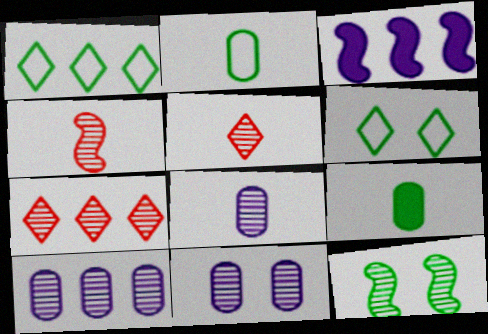[[1, 9, 12], 
[5, 10, 12], 
[7, 8, 12], 
[8, 10, 11]]